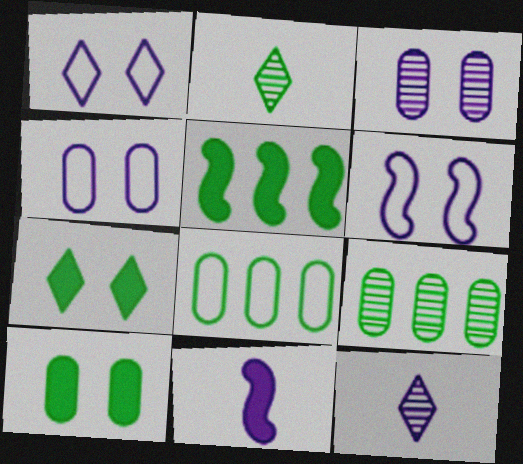[[1, 4, 6]]